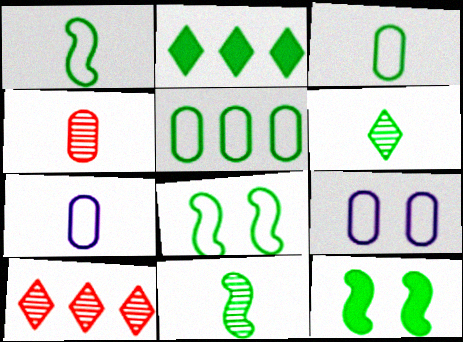[[5, 6, 12], 
[7, 10, 12]]